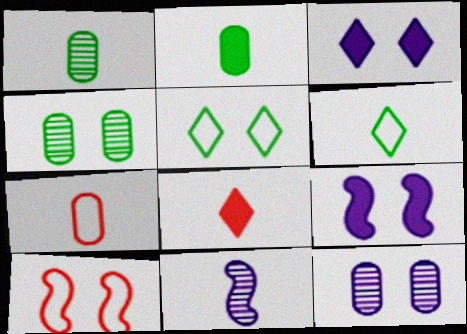[[3, 4, 10]]